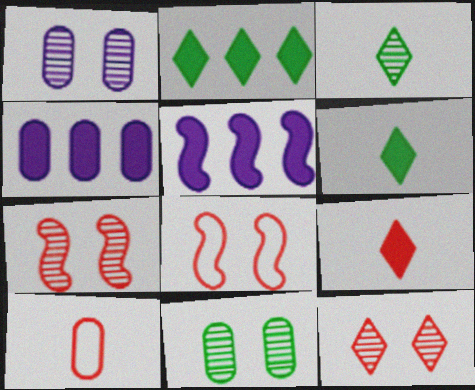[[3, 4, 8], 
[4, 10, 11]]